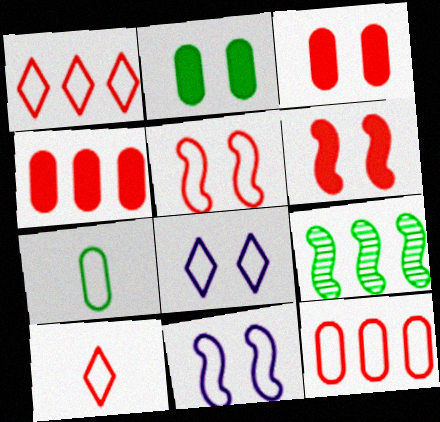[[1, 7, 11], 
[5, 10, 12]]